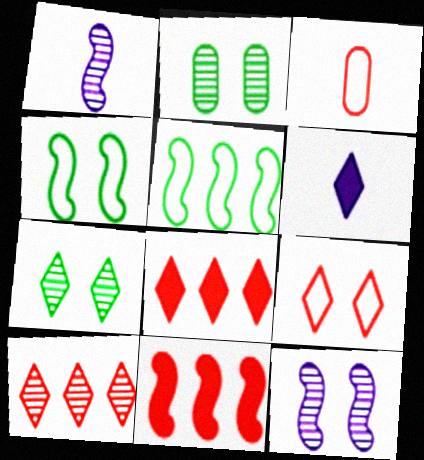[[1, 2, 10], 
[1, 4, 11]]